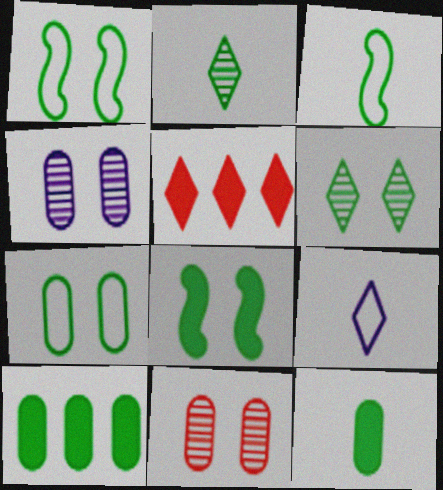[[1, 2, 10], 
[2, 3, 12], 
[3, 4, 5], 
[3, 6, 10], 
[5, 6, 9], 
[6, 7, 8]]